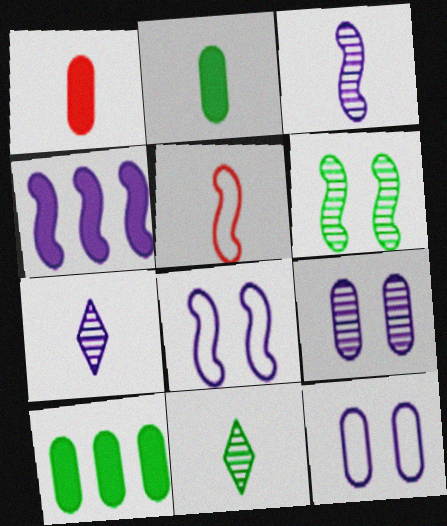[[2, 5, 7], 
[3, 4, 8], 
[4, 5, 6], 
[4, 7, 12]]